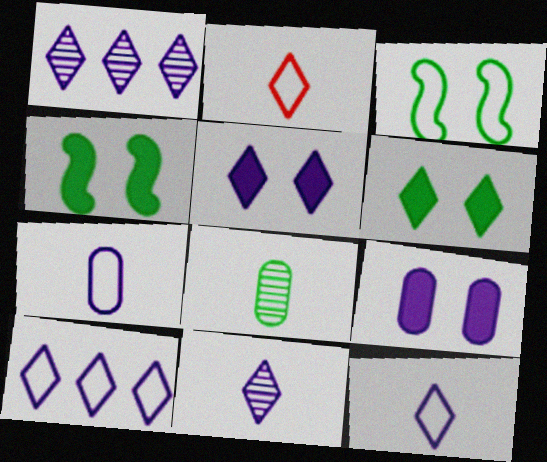[[1, 2, 6], 
[1, 5, 12], 
[5, 10, 11]]